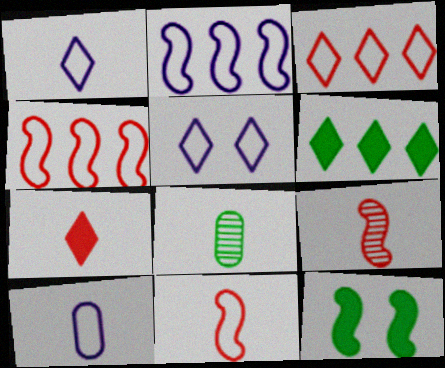[[2, 5, 10], 
[2, 9, 12]]